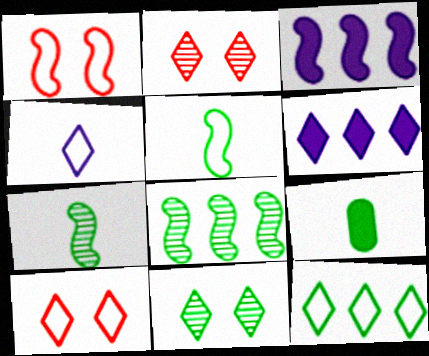[[1, 3, 7], 
[4, 10, 12]]